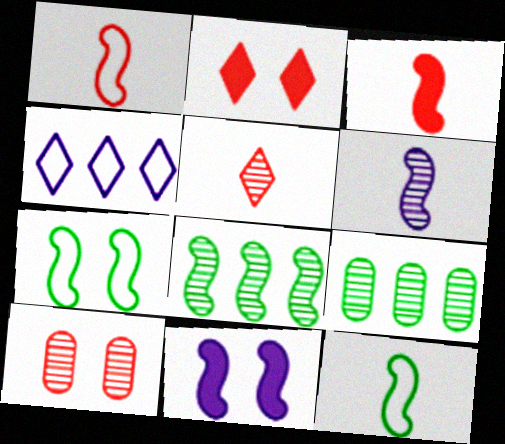[[1, 8, 11], 
[3, 6, 12]]